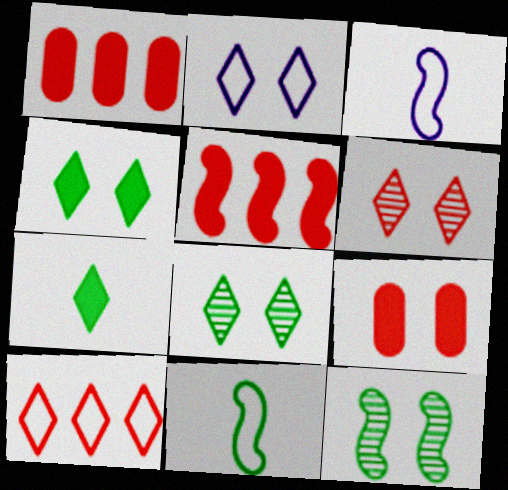[[1, 3, 8], 
[2, 4, 6], 
[2, 9, 12], 
[3, 5, 12]]